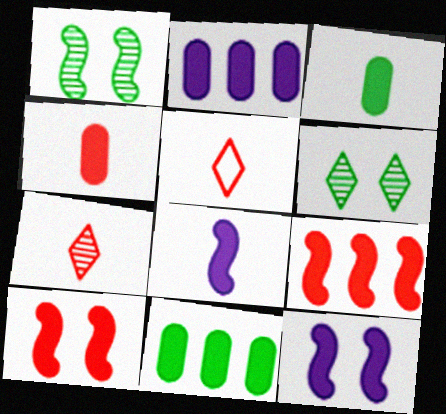[[1, 2, 5]]